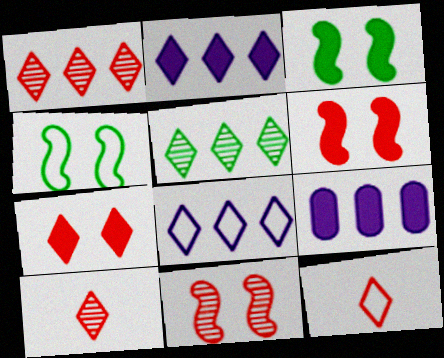[[1, 7, 12], 
[4, 9, 10]]